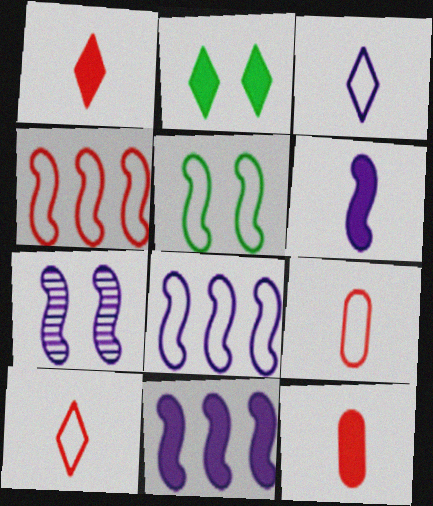[[2, 11, 12], 
[6, 7, 8]]